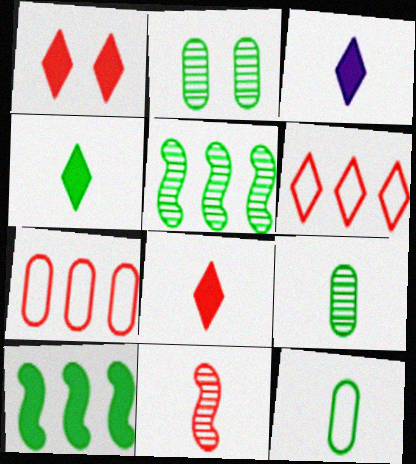[[1, 7, 11], 
[3, 4, 8], 
[3, 11, 12]]